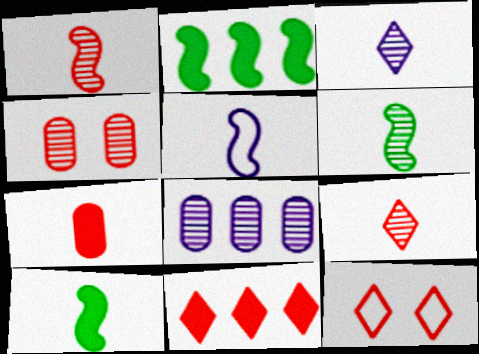[[1, 5, 10], 
[8, 10, 12], 
[9, 11, 12]]